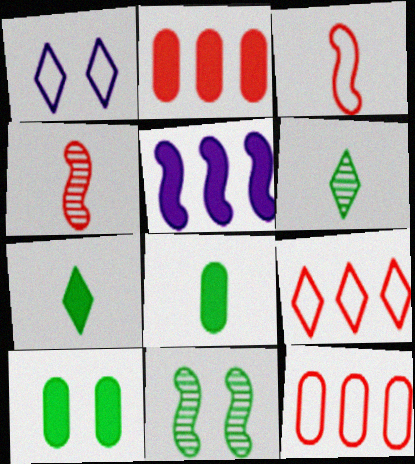[[3, 5, 11]]